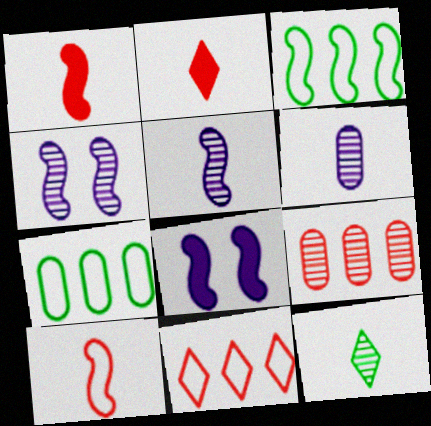[[1, 3, 4], 
[2, 4, 7], 
[4, 9, 12]]